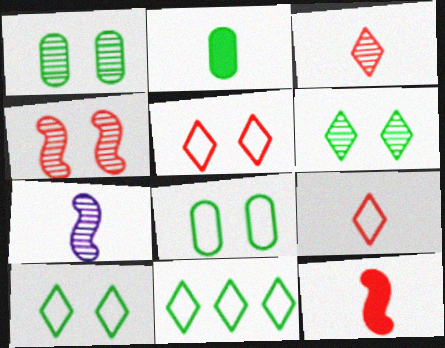[[2, 7, 9]]